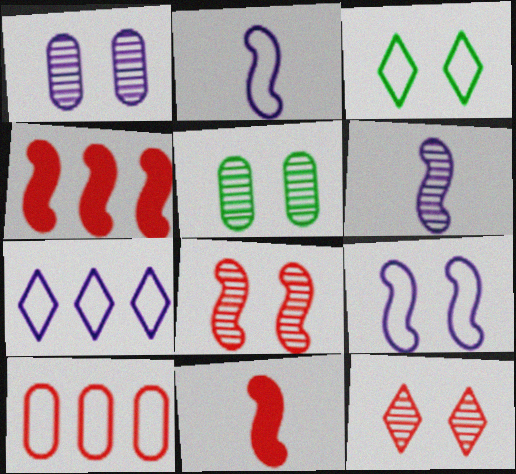[[2, 3, 10], 
[5, 7, 11], 
[10, 11, 12]]